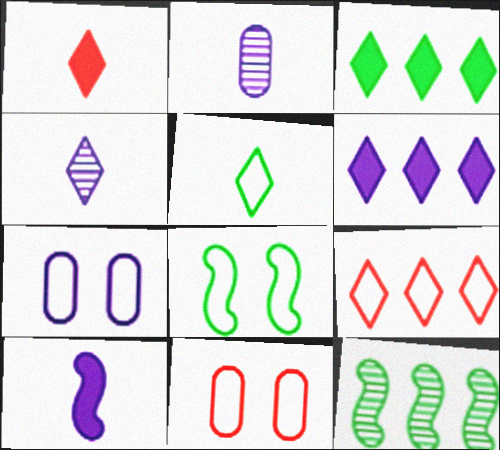[[1, 4, 5], 
[1, 7, 12]]